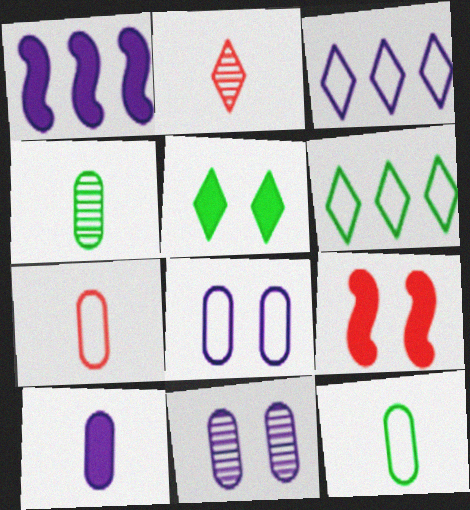[[2, 3, 5], 
[3, 4, 9], 
[4, 7, 10]]